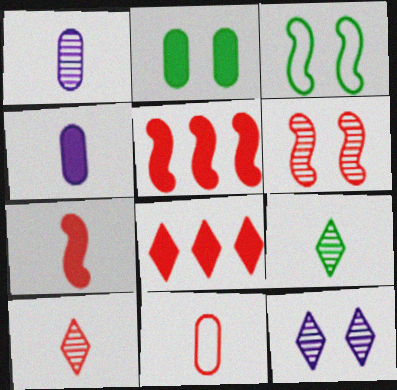[[1, 3, 8], 
[6, 8, 11], 
[7, 10, 11]]